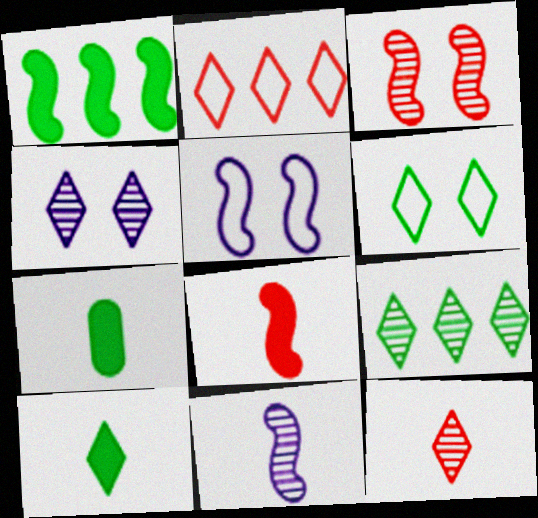[[2, 4, 10], 
[4, 9, 12], 
[6, 9, 10]]